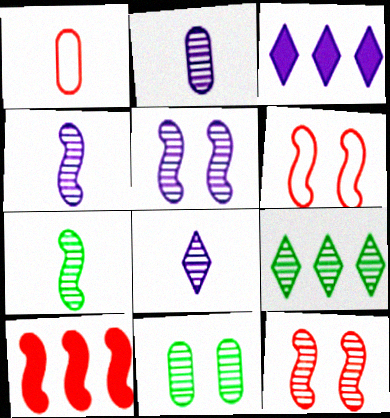[[2, 4, 8], 
[2, 9, 12], 
[7, 9, 11]]